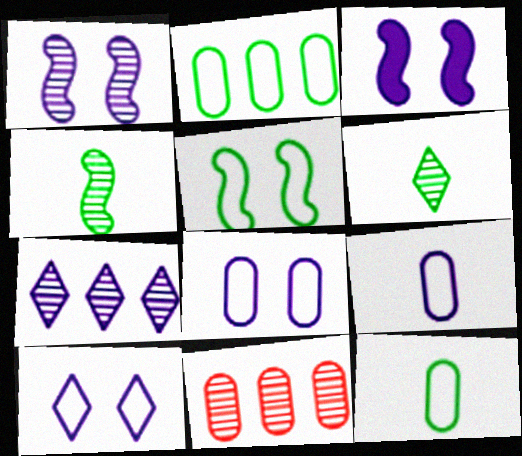[[1, 6, 11], 
[3, 7, 9]]